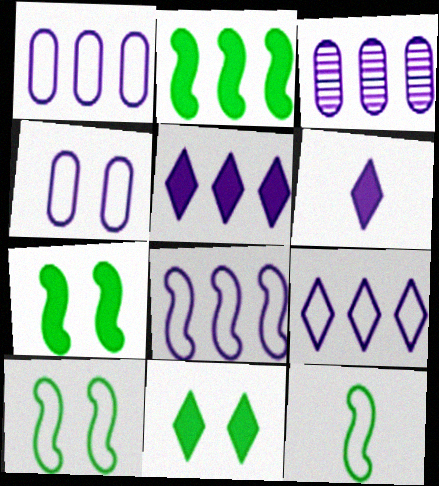[[1, 8, 9], 
[3, 5, 8]]